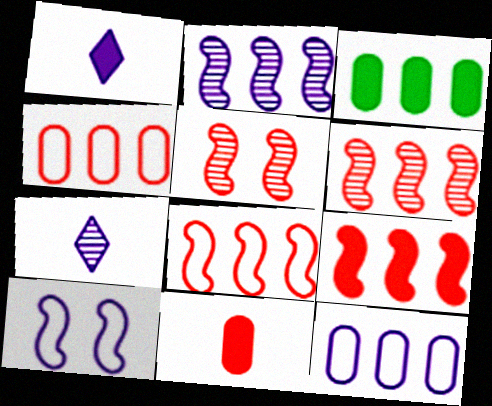[[6, 8, 9]]